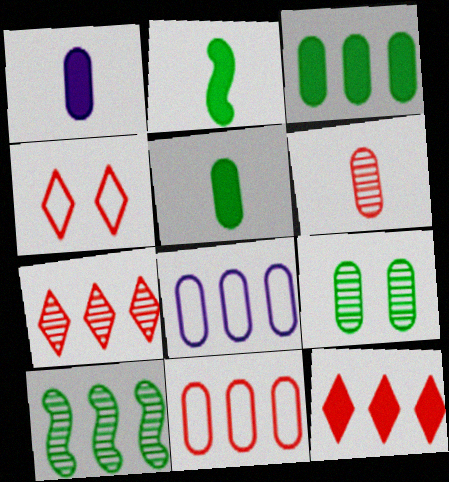[[1, 4, 10], 
[1, 9, 11], 
[8, 10, 12]]